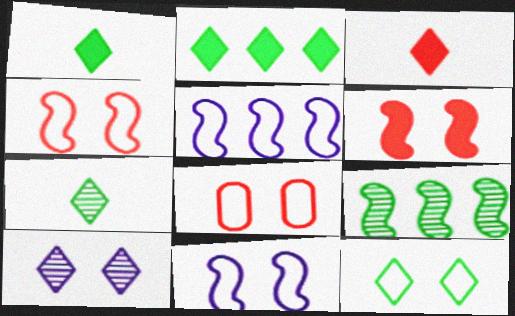[[2, 7, 12], 
[8, 11, 12]]